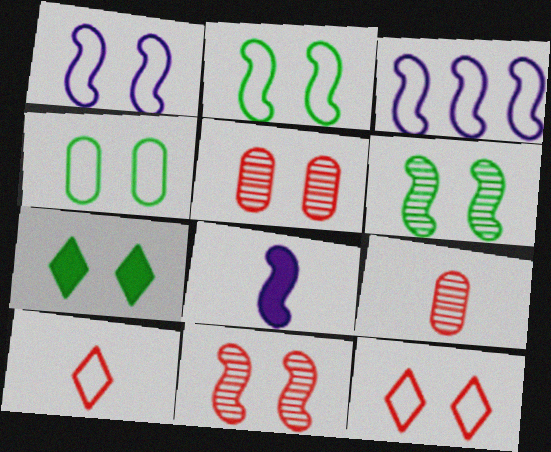[[1, 4, 12], 
[1, 5, 7], 
[3, 4, 10], 
[3, 7, 9], 
[4, 6, 7]]